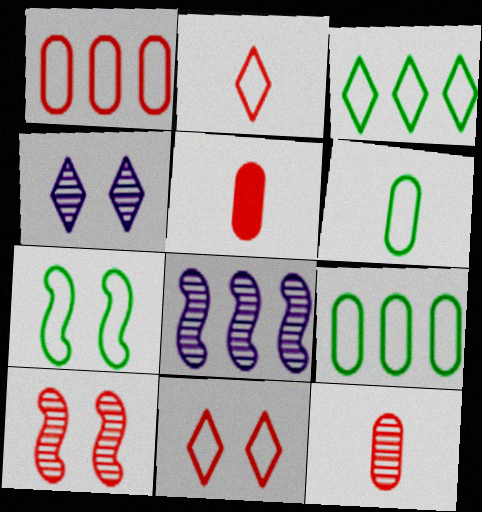[[3, 6, 7]]